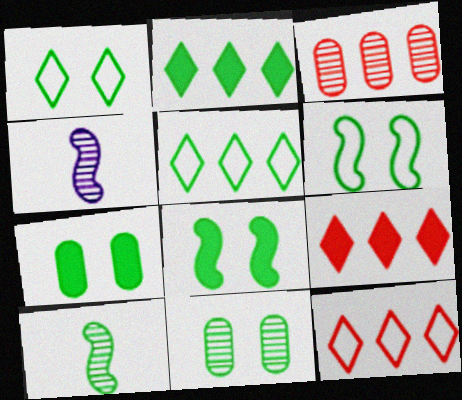[[1, 8, 11], 
[4, 7, 12], 
[5, 7, 10]]